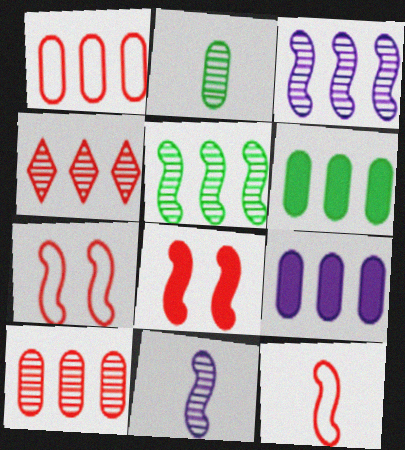[]